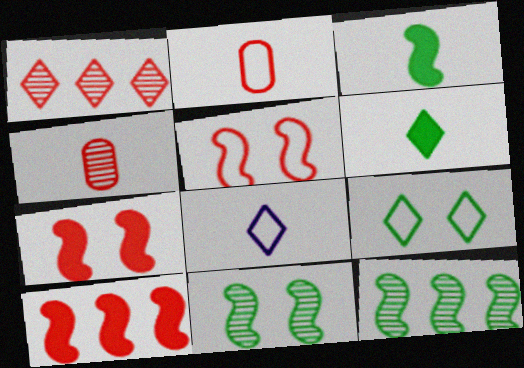[[1, 2, 7], 
[3, 4, 8]]